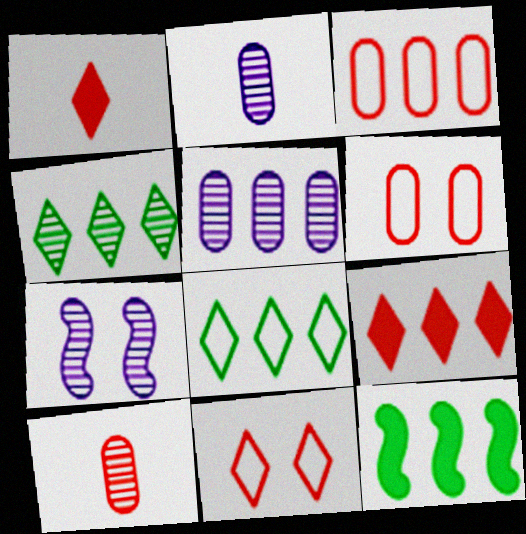[[2, 11, 12], 
[4, 7, 10]]